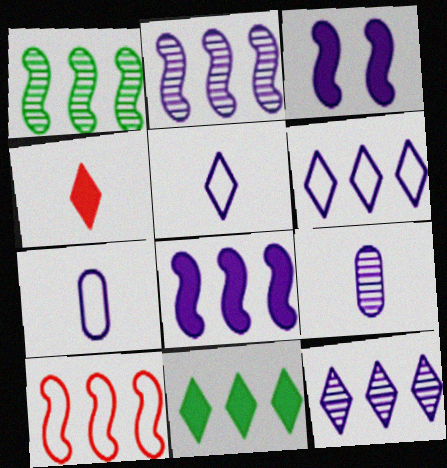[[1, 8, 10], 
[3, 6, 9], 
[3, 7, 12]]